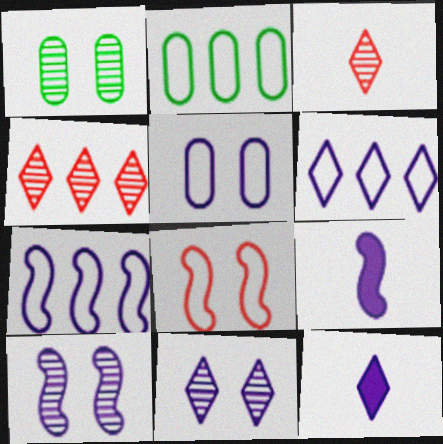[[6, 11, 12], 
[7, 9, 10]]